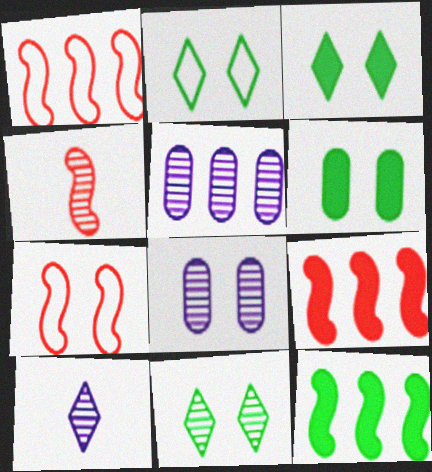[[1, 6, 10], 
[2, 3, 11], 
[3, 7, 8], 
[4, 5, 11], 
[4, 7, 9]]